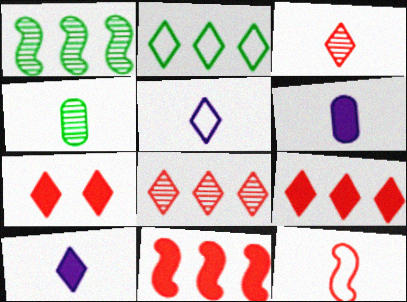[[4, 10, 12]]